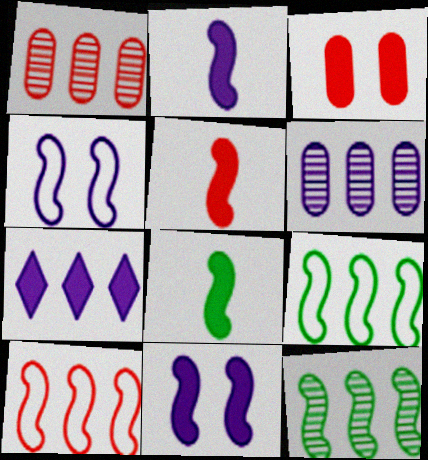[[1, 7, 9], 
[2, 5, 8], 
[3, 7, 8], 
[4, 5, 12]]